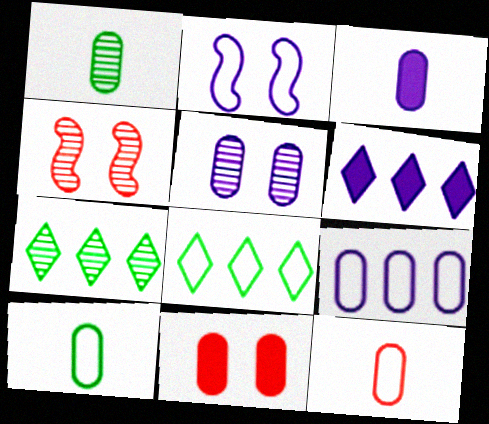[[1, 3, 12], 
[1, 9, 11], 
[2, 8, 12], 
[3, 4, 8], 
[3, 5, 9], 
[4, 6, 10]]